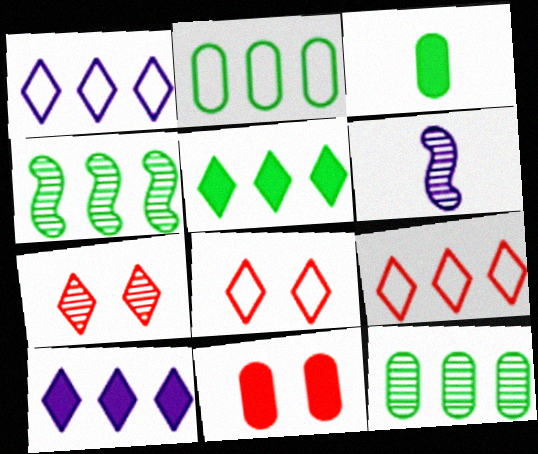[[2, 4, 5], 
[6, 7, 12]]